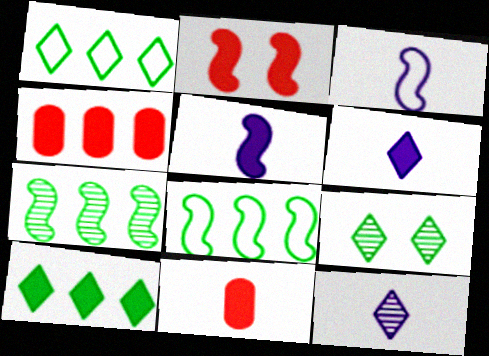[[2, 3, 7], 
[3, 4, 9]]